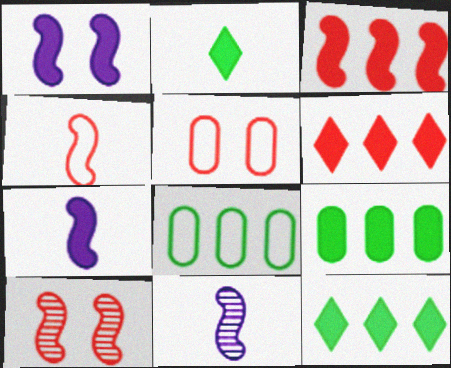[[3, 4, 10], 
[5, 11, 12]]